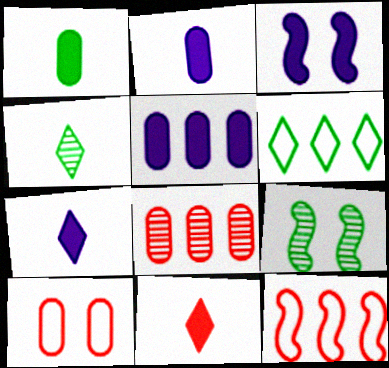[[1, 6, 9], 
[3, 5, 7]]